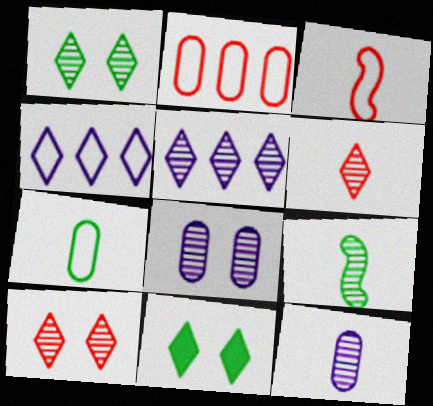[[1, 5, 6], 
[4, 6, 11], 
[6, 9, 12]]